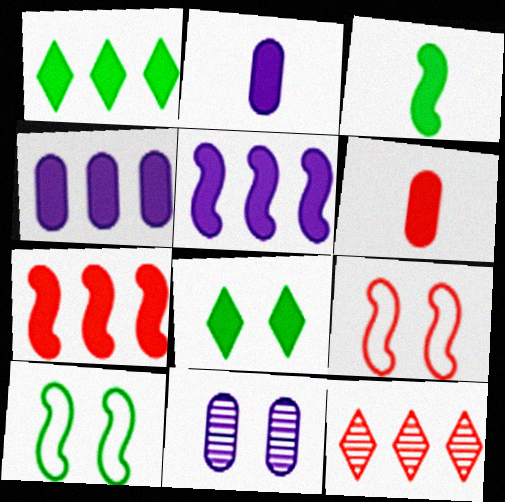[[1, 4, 7], 
[2, 7, 8], 
[2, 10, 12], 
[5, 6, 8], 
[6, 9, 12], 
[8, 9, 11]]